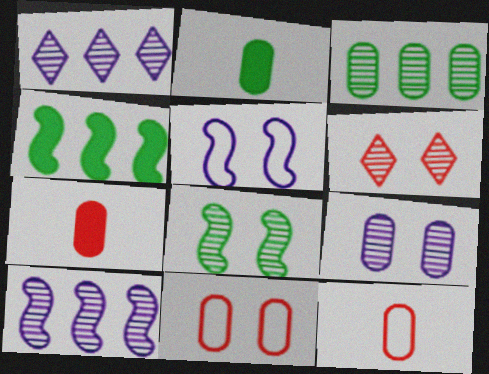[[6, 8, 9]]